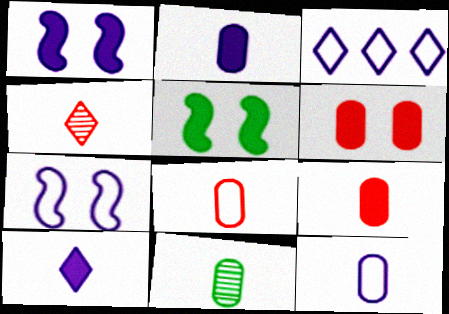[[2, 8, 11], 
[3, 7, 12], 
[9, 11, 12]]